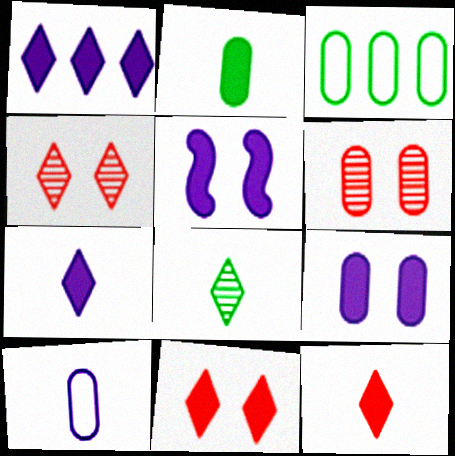[]